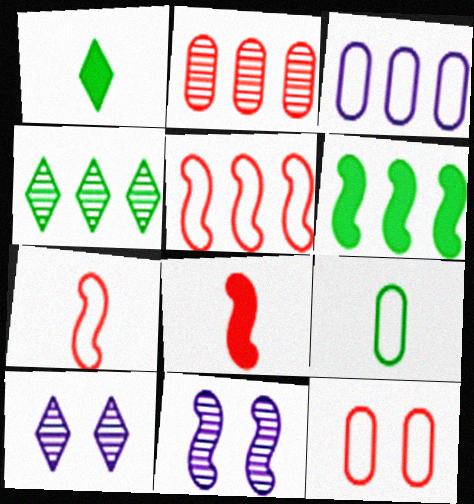[[3, 9, 12], 
[6, 7, 11]]